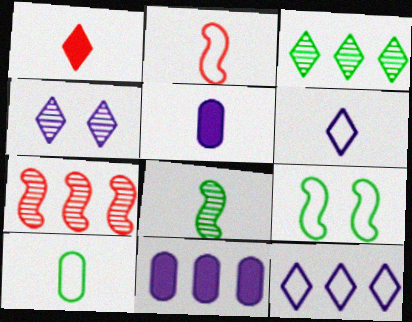[[2, 6, 10]]